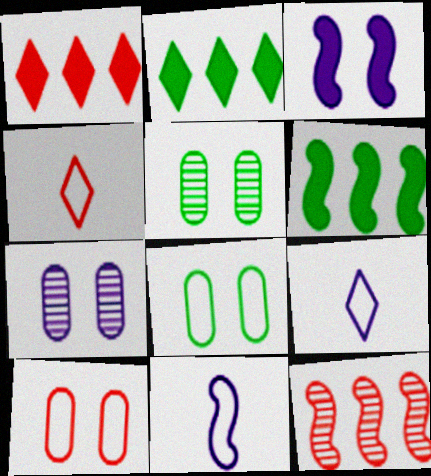[[1, 5, 11], 
[4, 6, 7]]